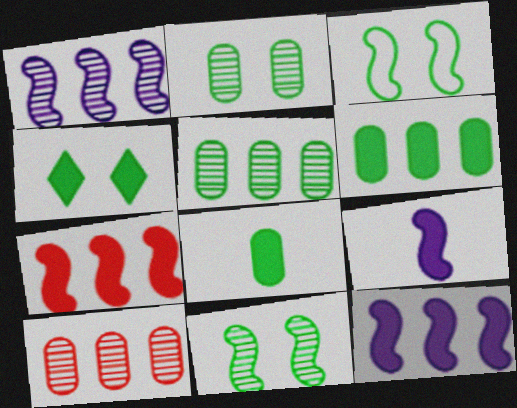[[2, 3, 4]]